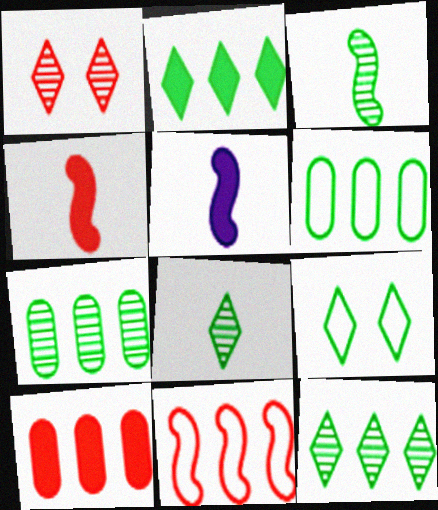[[1, 5, 6], 
[2, 8, 9]]